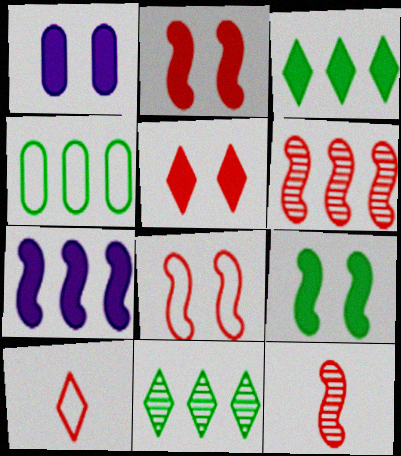[[1, 5, 9]]